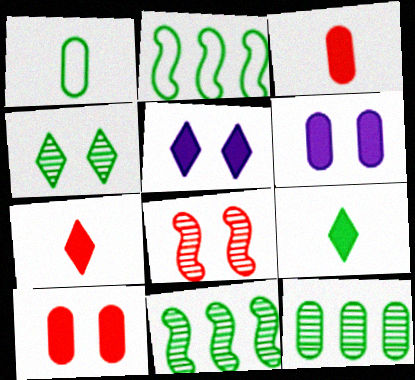[]